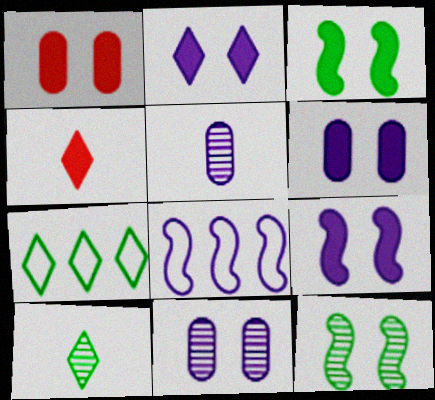[[1, 2, 3], 
[1, 8, 10], 
[2, 5, 8], 
[2, 6, 9]]